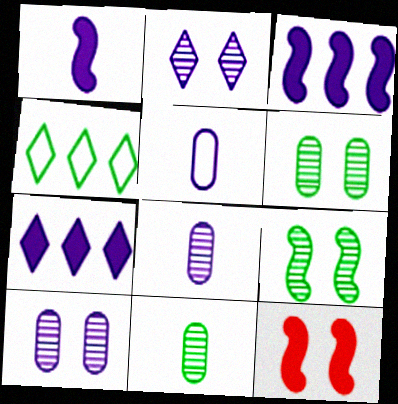[[2, 3, 5], 
[4, 8, 12]]